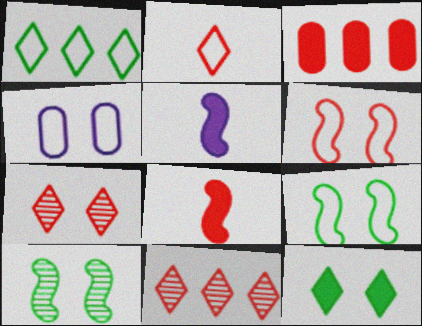[[3, 5, 12]]